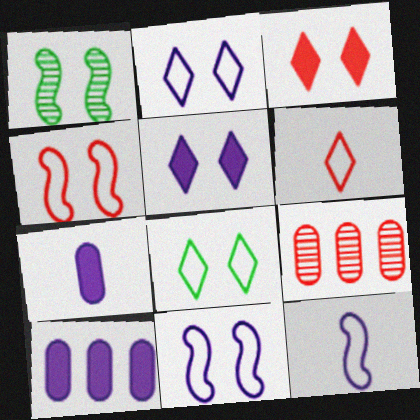[[1, 6, 10]]